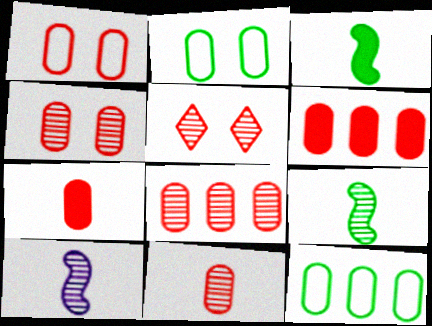[[1, 6, 11], 
[1, 7, 8], 
[4, 8, 11]]